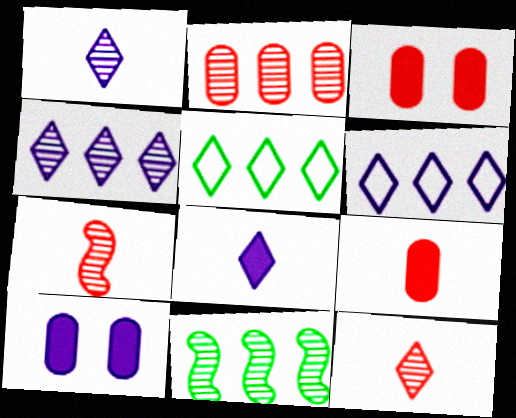[[2, 4, 11], 
[5, 7, 10]]